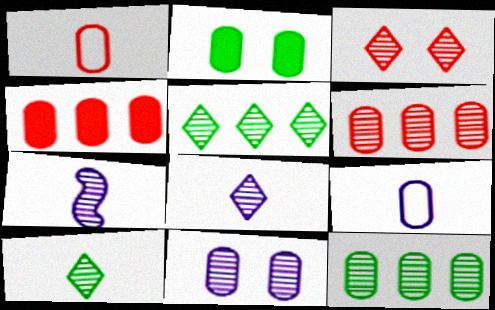[[2, 6, 9], 
[3, 5, 8], 
[3, 7, 12]]